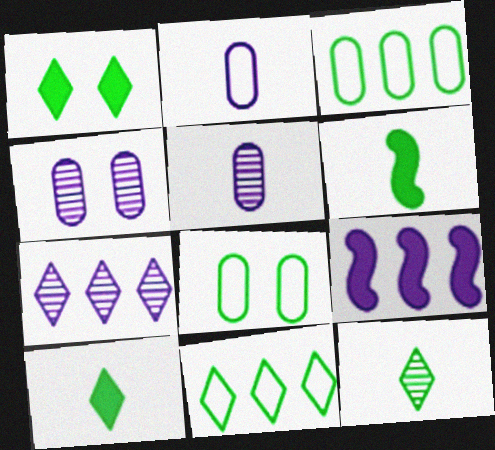[[1, 11, 12]]